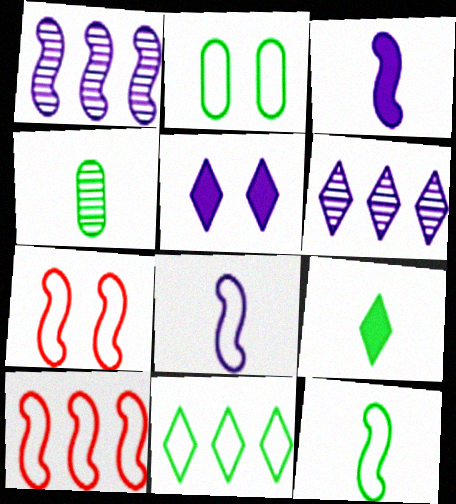[[2, 11, 12], 
[4, 5, 10], 
[4, 9, 12]]